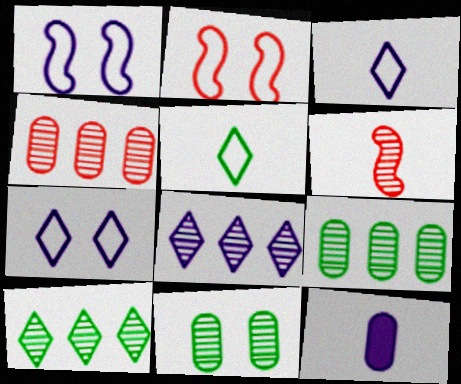[[1, 8, 12], 
[2, 10, 12], 
[5, 6, 12], 
[6, 8, 11]]